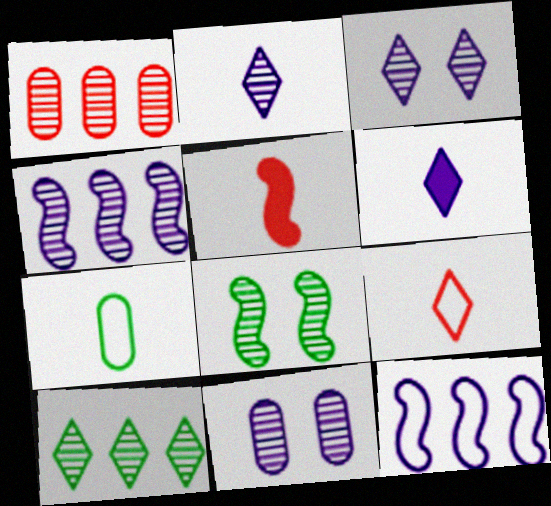[[1, 2, 8], 
[1, 4, 10], 
[2, 4, 11], 
[2, 5, 7], 
[5, 8, 12], 
[6, 11, 12]]